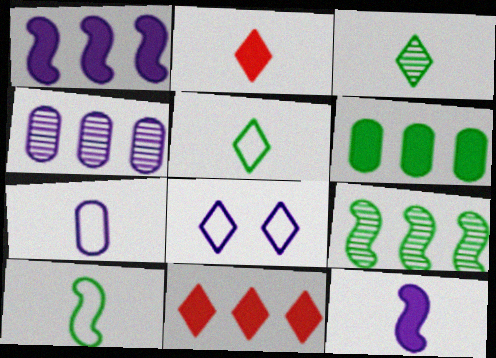[[1, 6, 11], 
[3, 8, 11], 
[4, 8, 12]]